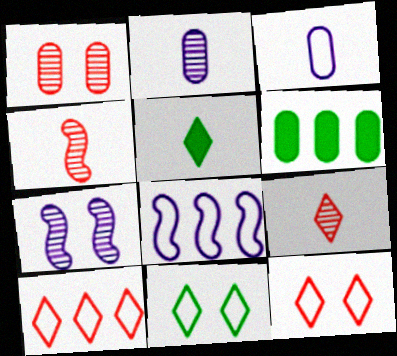[[1, 3, 6], 
[1, 5, 8], 
[3, 4, 5]]